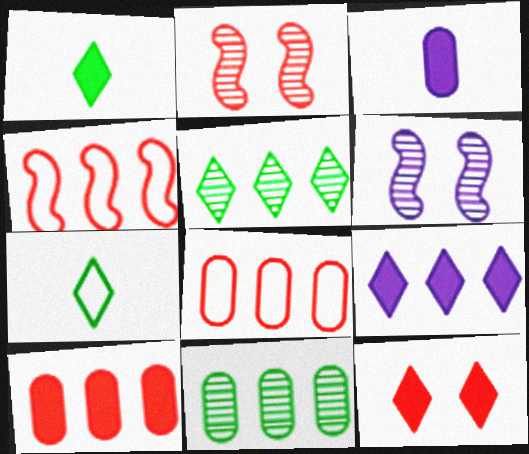[[1, 6, 8], 
[1, 9, 12], 
[4, 9, 11], 
[6, 7, 10]]